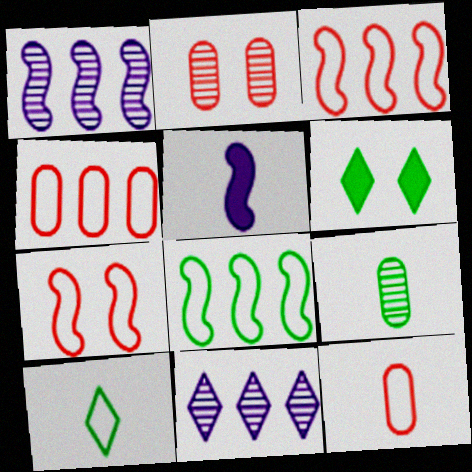[[1, 6, 12], 
[6, 8, 9]]